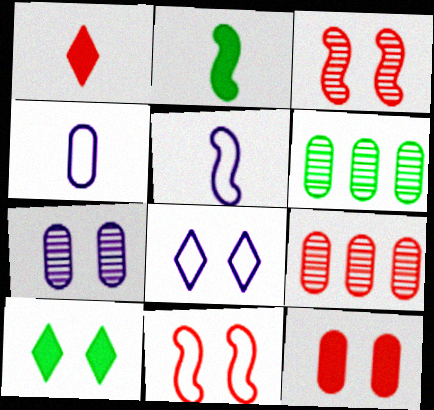[[1, 9, 11], 
[2, 8, 9], 
[4, 6, 12], 
[5, 9, 10], 
[7, 10, 11]]